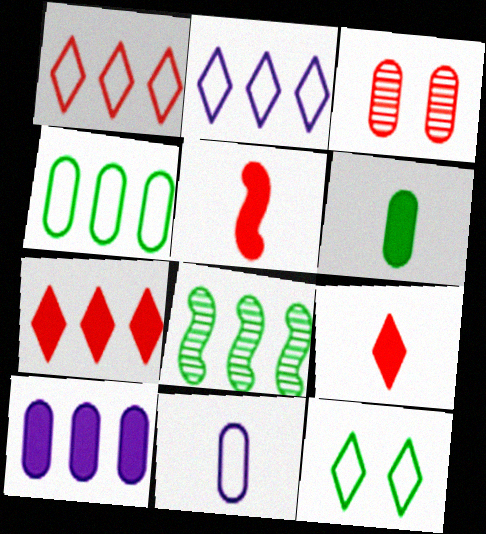[[1, 3, 5], 
[1, 8, 10], 
[6, 8, 12]]